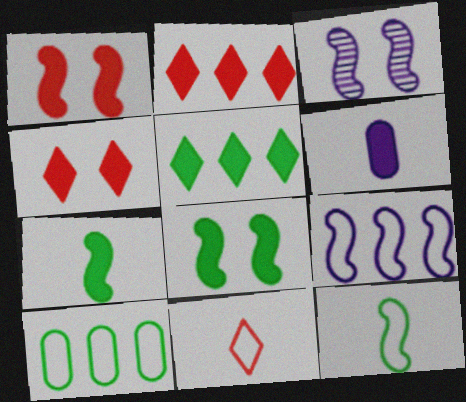[[1, 5, 6], 
[2, 6, 8]]